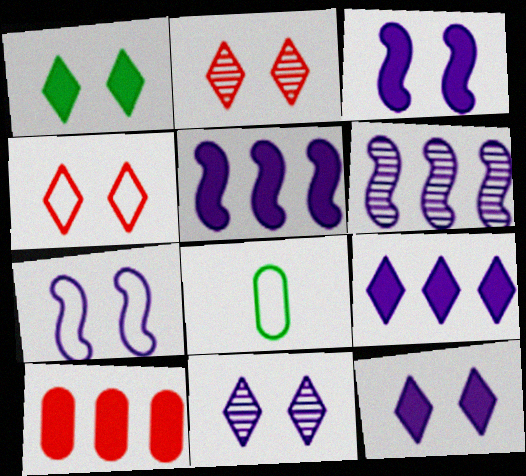[[1, 4, 11], 
[2, 5, 8]]